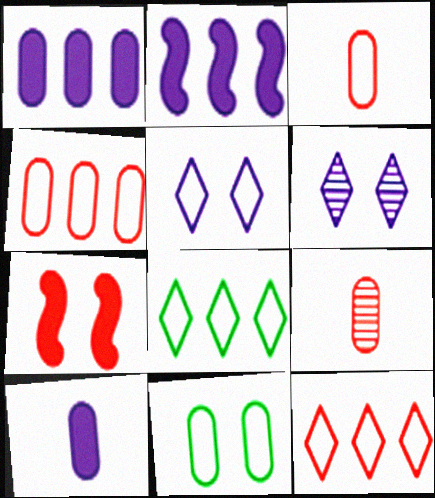[[1, 9, 11], 
[6, 7, 11], 
[7, 9, 12]]